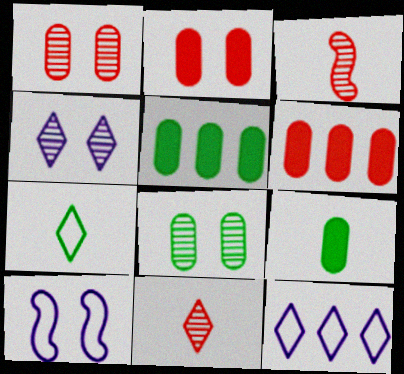[[5, 10, 11]]